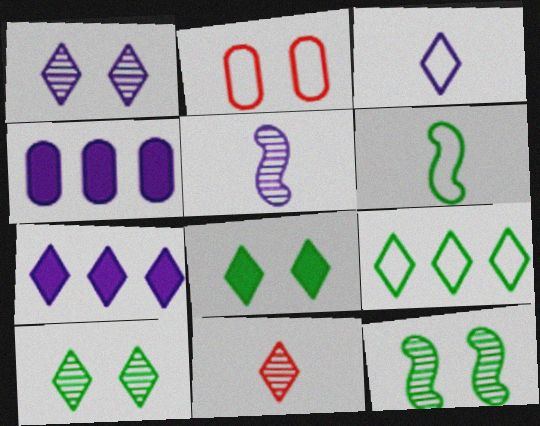[[1, 3, 7]]